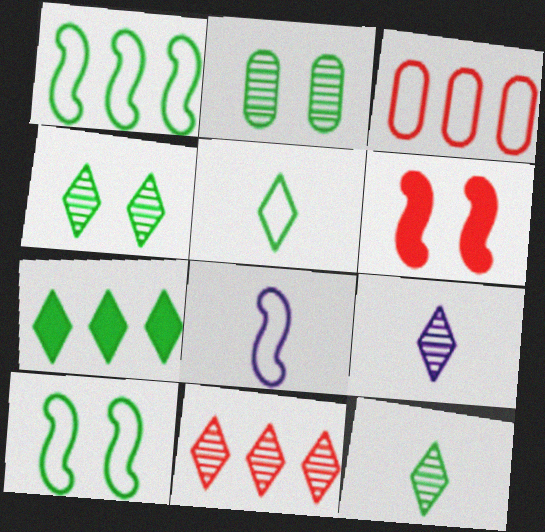[[4, 5, 7], 
[4, 9, 11]]